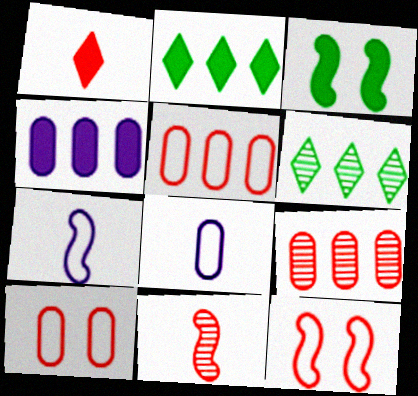[[1, 3, 4], 
[1, 9, 12]]